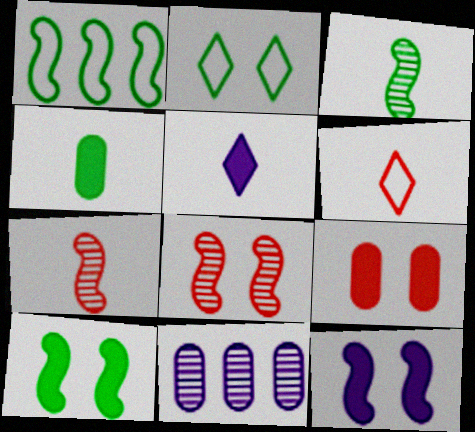[[1, 3, 10], 
[1, 7, 12], 
[6, 10, 11]]